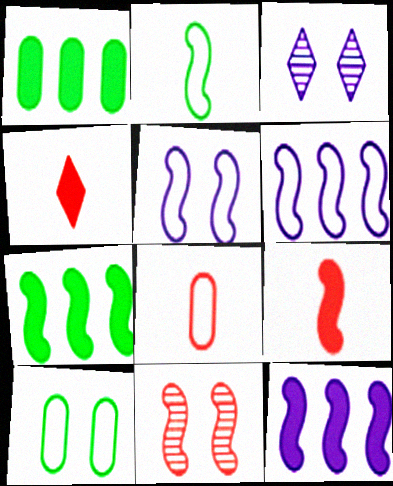[[2, 11, 12], 
[3, 7, 8]]